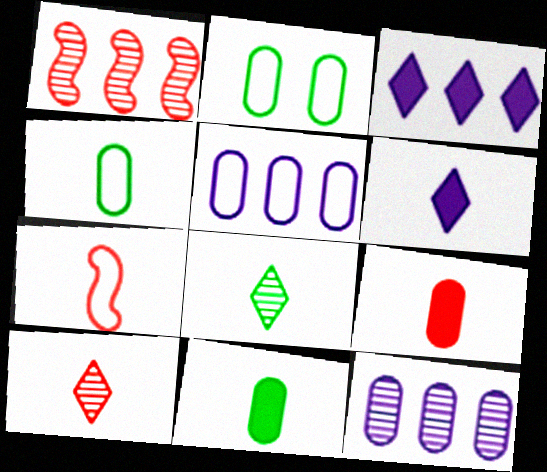[[1, 2, 6], 
[2, 9, 12], 
[7, 9, 10]]